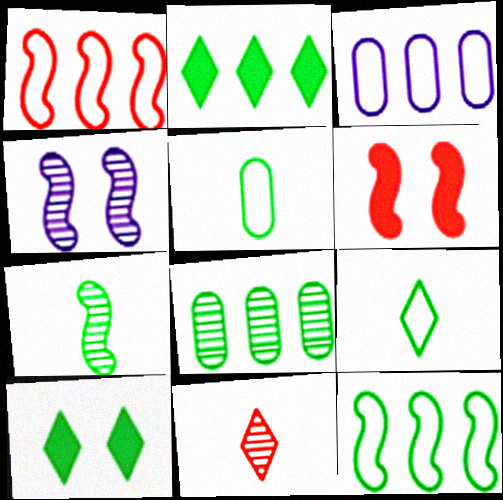[[2, 8, 12], 
[4, 8, 11]]